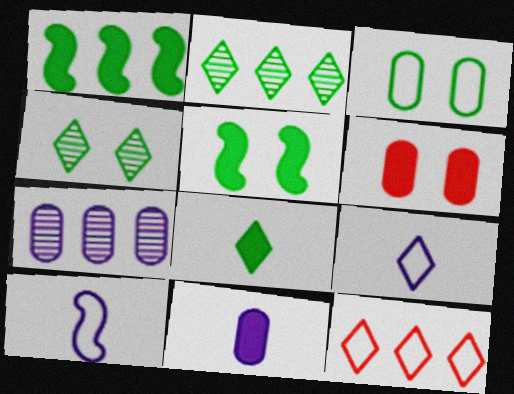[[1, 7, 12], 
[2, 6, 10], 
[3, 4, 5], 
[3, 10, 12]]